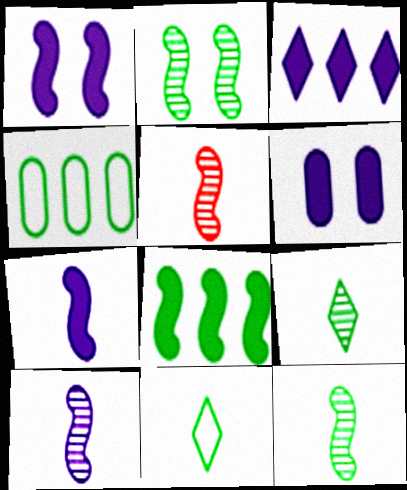[[3, 6, 7], 
[5, 10, 12]]